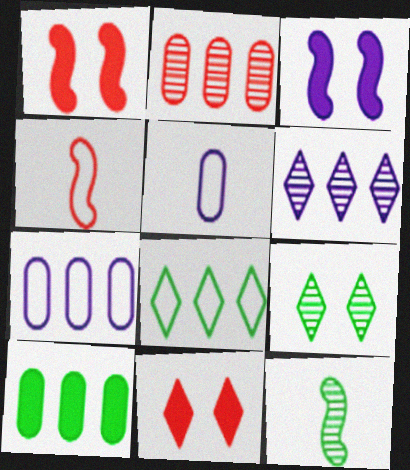[[2, 4, 11], 
[2, 7, 10], 
[3, 5, 6], 
[7, 11, 12]]